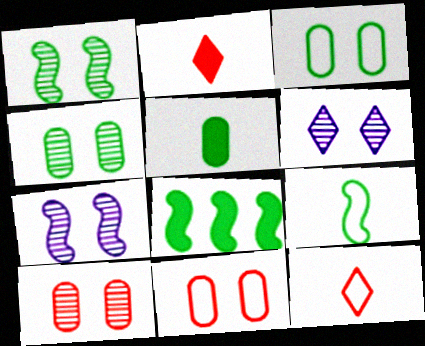[[1, 6, 10], 
[1, 8, 9]]